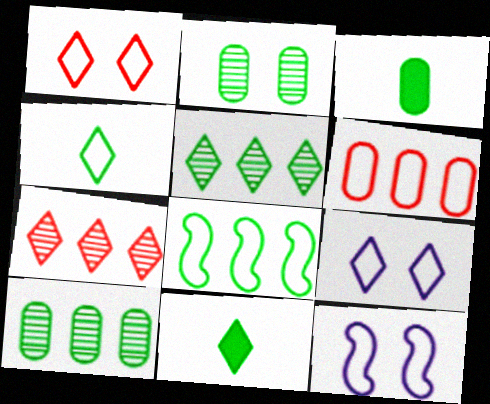[[2, 8, 11], 
[3, 7, 12], 
[4, 6, 12], 
[7, 9, 11]]